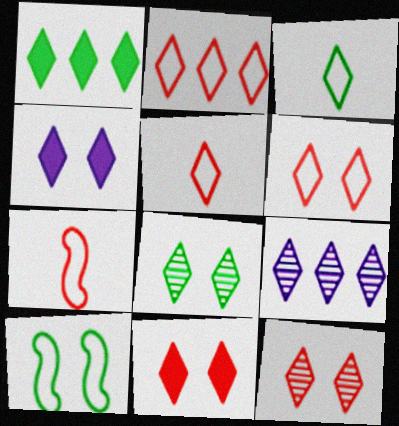[[1, 2, 9], 
[1, 3, 8], 
[2, 5, 6], 
[3, 9, 11], 
[4, 6, 8], 
[6, 11, 12]]